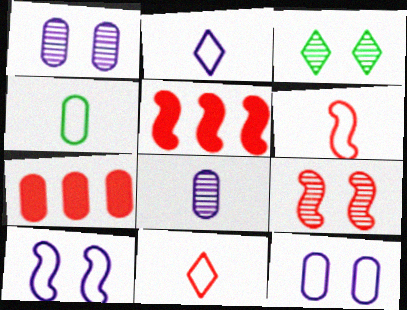[[1, 3, 9], 
[1, 4, 7], 
[2, 4, 6], 
[5, 6, 9], 
[7, 9, 11]]